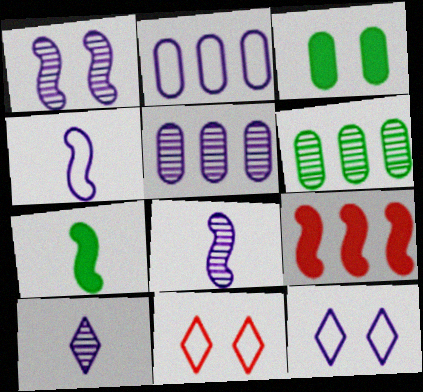[[1, 3, 11], 
[1, 5, 10], 
[2, 4, 12], 
[5, 7, 11]]